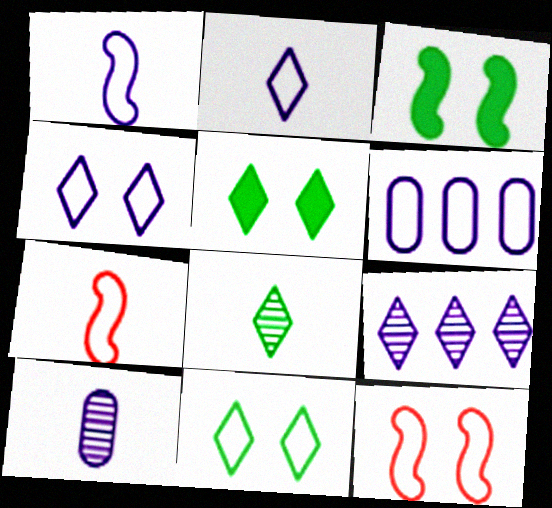[[1, 4, 6], 
[6, 7, 11]]